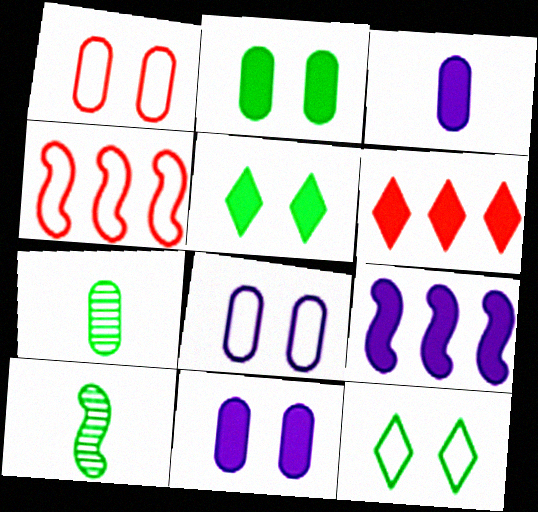[[6, 8, 10]]